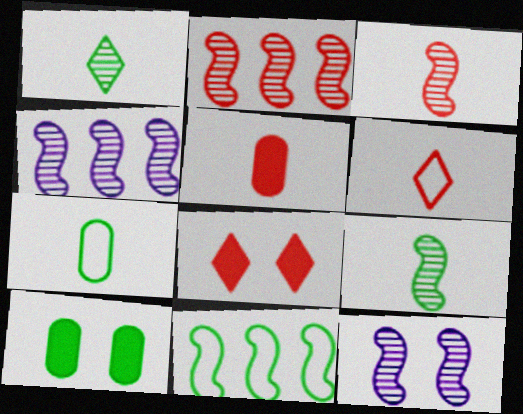[[1, 10, 11], 
[2, 9, 12], 
[3, 5, 6], 
[4, 6, 10], 
[4, 7, 8]]